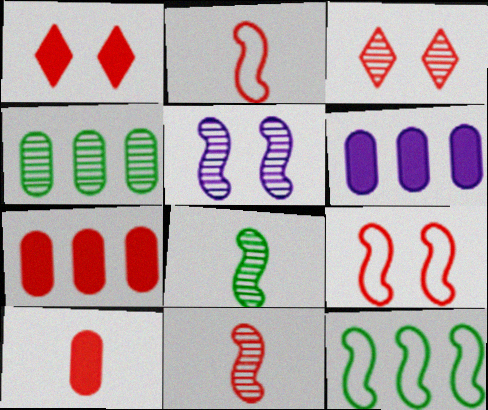[[2, 3, 7]]